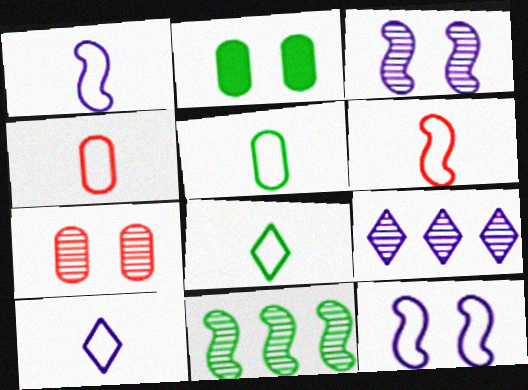[[1, 4, 8], 
[2, 6, 9], 
[2, 8, 11], 
[5, 6, 10]]